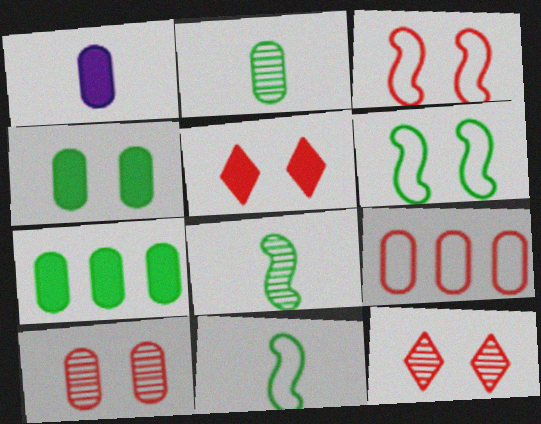[[3, 5, 10]]